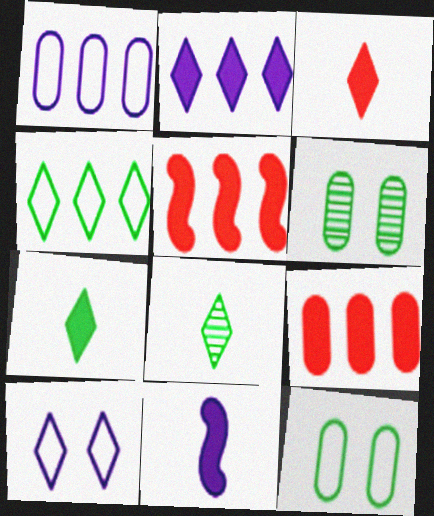[]